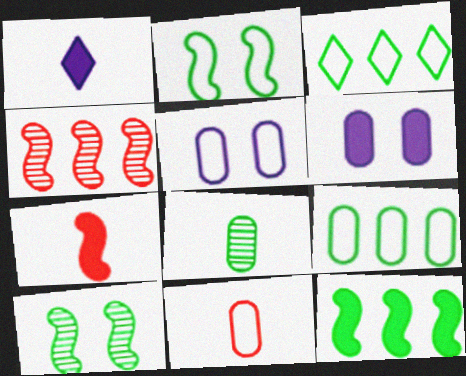[[5, 9, 11]]